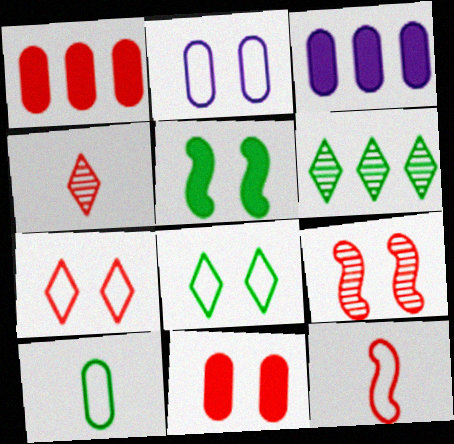[[5, 6, 10], 
[7, 9, 11]]